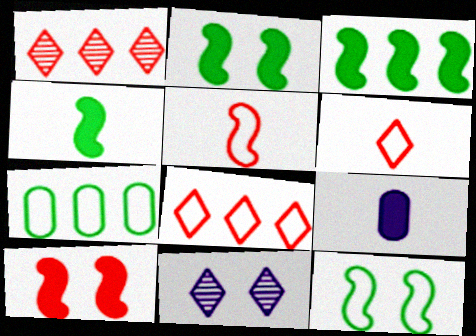[[1, 9, 12], 
[2, 3, 4]]